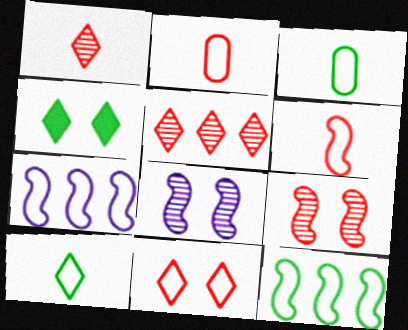[[3, 7, 11]]